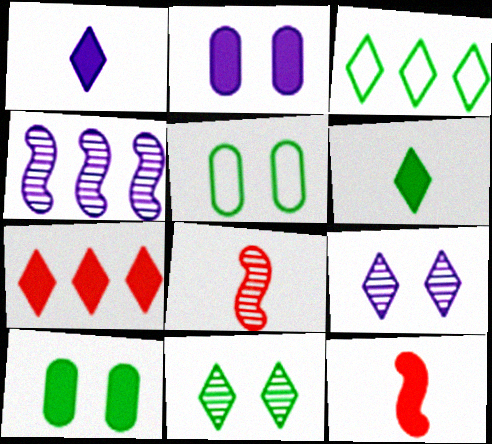[[2, 3, 8], 
[3, 6, 11]]